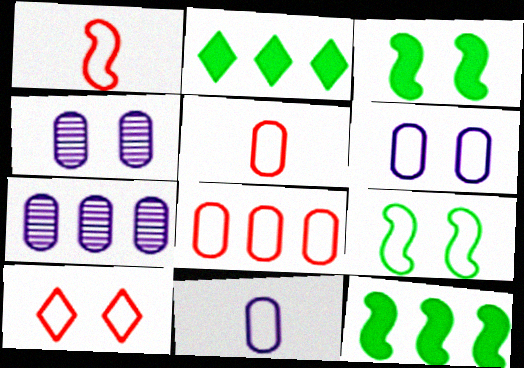[[1, 2, 4], 
[1, 8, 10], 
[3, 4, 10], 
[6, 9, 10]]